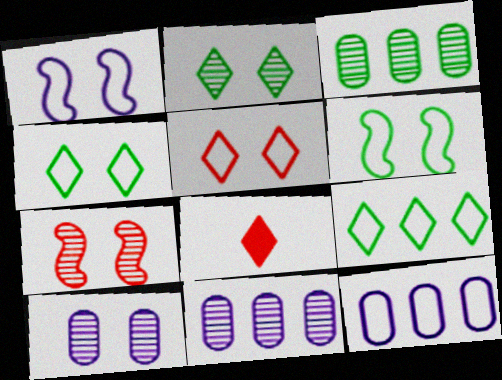[[1, 3, 8], 
[2, 7, 10], 
[6, 8, 11]]